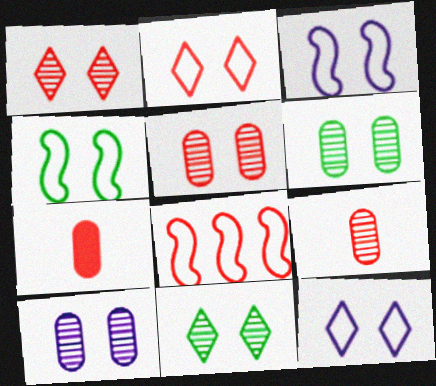[[1, 7, 8], 
[5, 6, 10]]